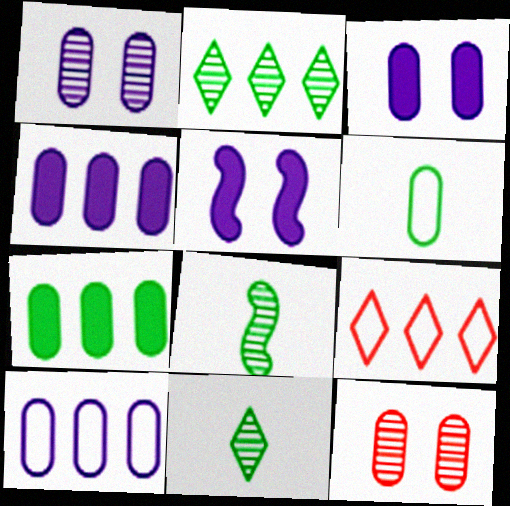[[3, 8, 9], 
[4, 6, 12]]